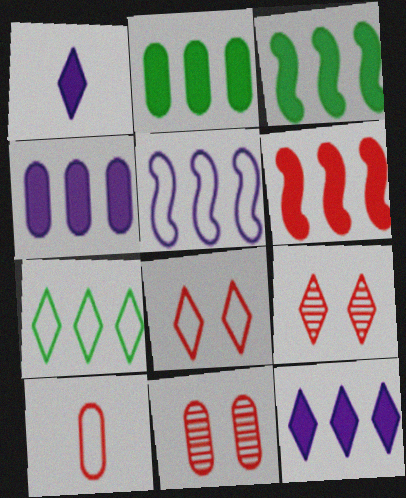[[1, 7, 9], 
[2, 6, 12], 
[6, 9, 10]]